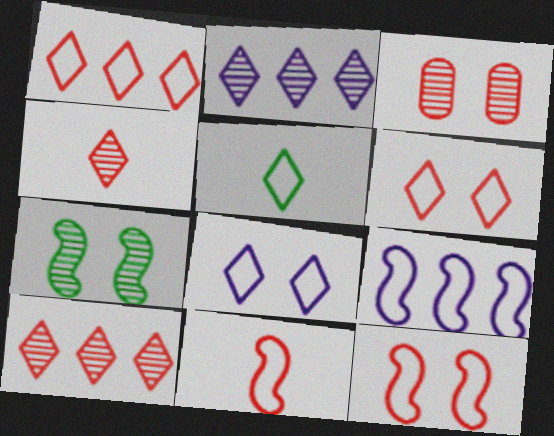[[1, 5, 8]]